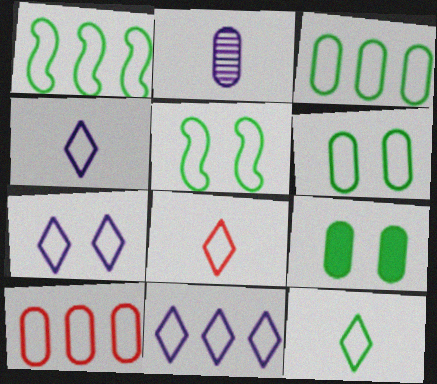[[1, 6, 12], 
[1, 10, 11], 
[2, 9, 10], 
[3, 5, 12], 
[4, 5, 10], 
[4, 7, 11], 
[4, 8, 12]]